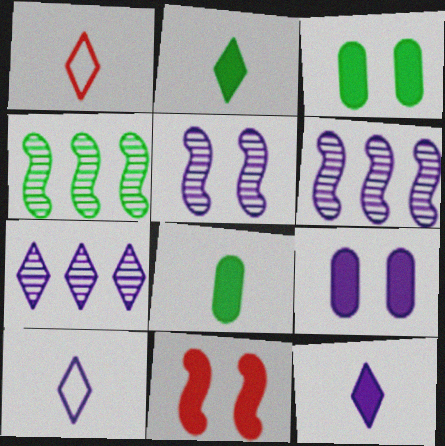[[1, 3, 6], 
[1, 4, 9], 
[6, 9, 10]]